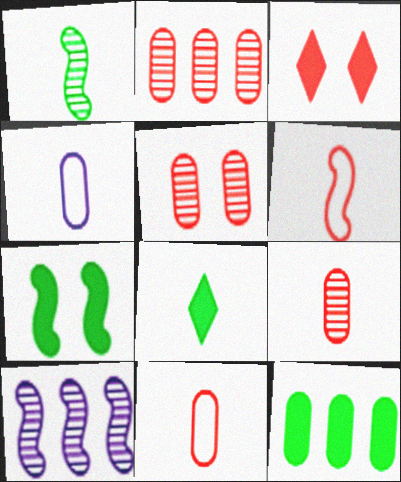[[2, 3, 6], 
[2, 5, 9], 
[4, 5, 12], 
[6, 7, 10], 
[7, 8, 12]]